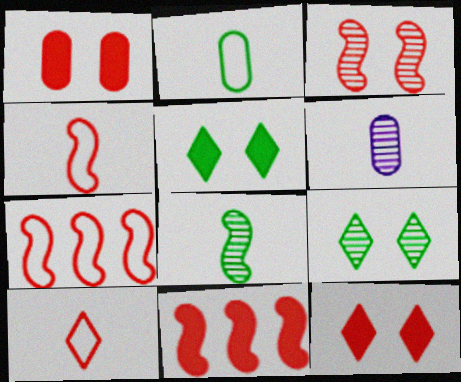[[3, 4, 11], 
[5, 6, 7]]